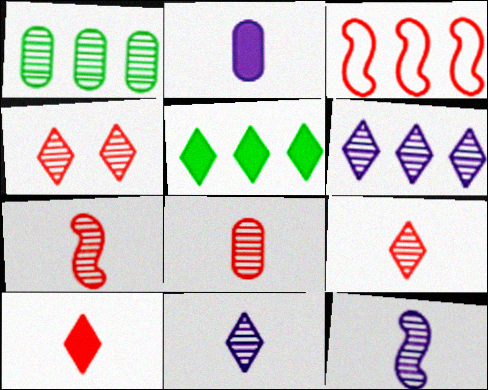[[1, 4, 12], 
[7, 8, 9]]